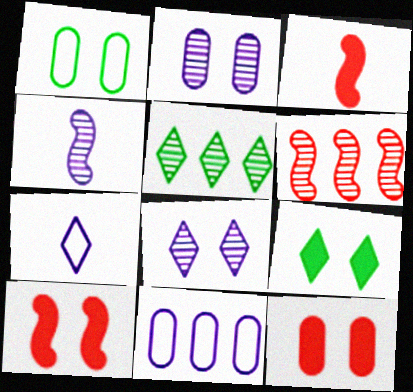[[1, 2, 12], 
[1, 8, 10]]